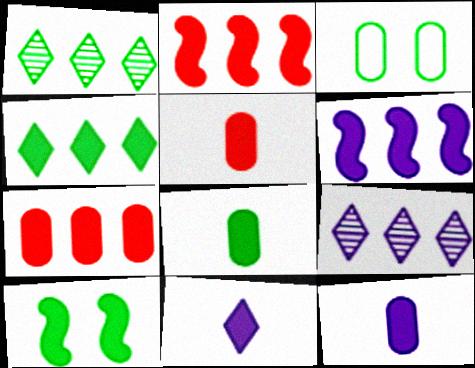[[4, 6, 7], 
[4, 8, 10], 
[5, 8, 12], 
[7, 10, 11]]